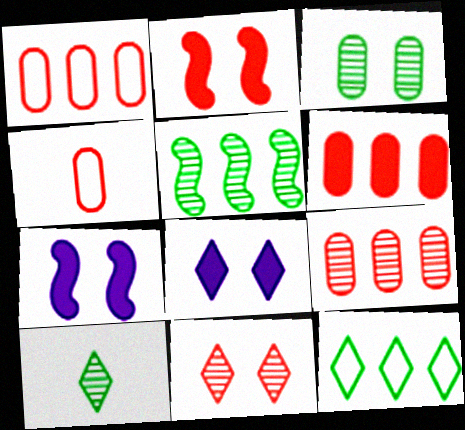[[1, 6, 9], 
[1, 7, 10], 
[3, 5, 10], 
[4, 5, 8]]